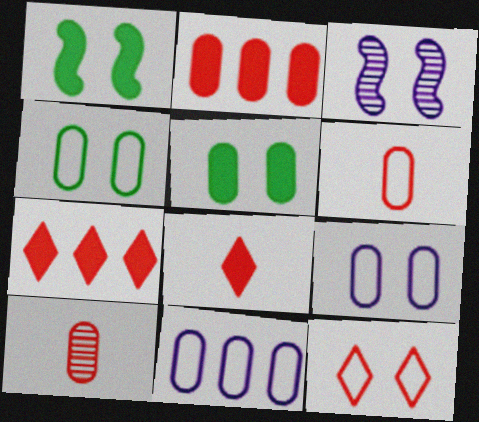[[3, 5, 12], 
[4, 6, 11], 
[5, 10, 11]]